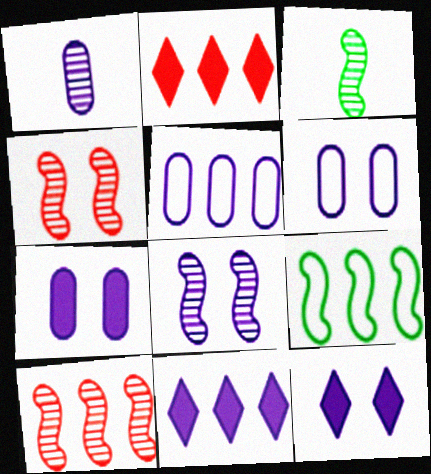[[1, 5, 7], 
[2, 3, 6], 
[3, 8, 10], 
[6, 8, 12]]